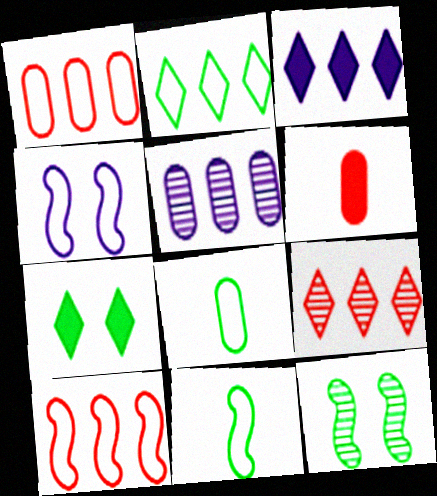[[2, 3, 9], 
[4, 10, 11]]